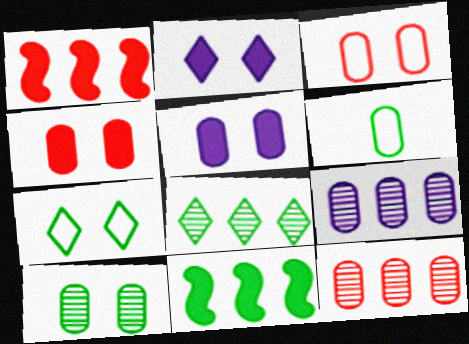[[3, 5, 10], 
[4, 6, 9], 
[5, 6, 12]]